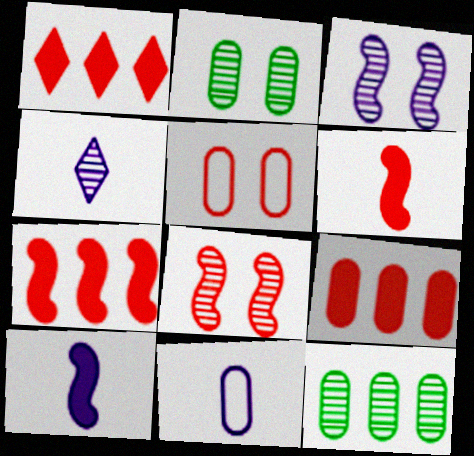[[1, 7, 9], 
[2, 9, 11], 
[4, 8, 12], 
[4, 10, 11]]